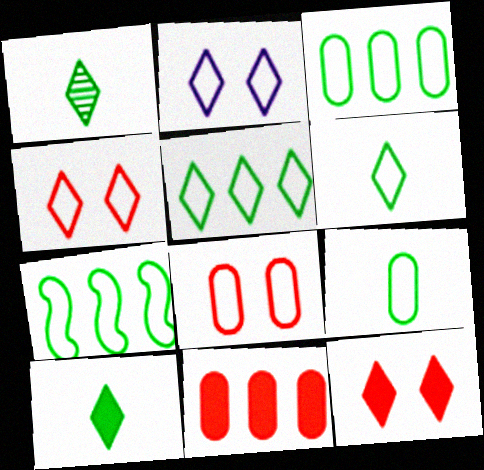[[1, 6, 10], 
[3, 5, 7]]